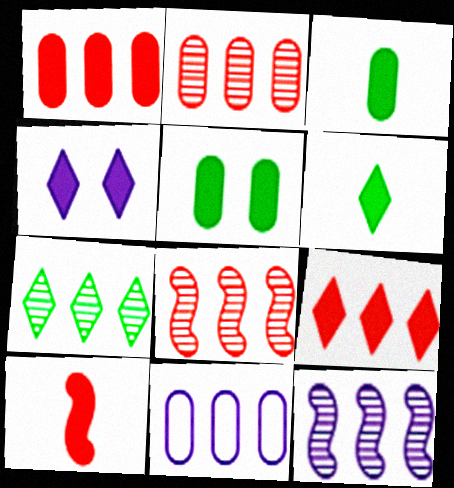[[2, 7, 12], 
[4, 6, 9]]